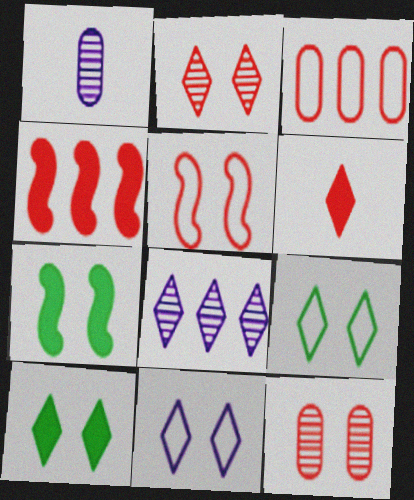[[1, 4, 9], 
[2, 10, 11], 
[6, 8, 9], 
[7, 11, 12]]